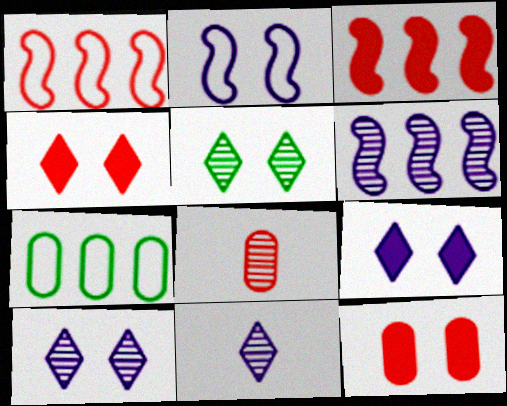[[1, 4, 8], 
[2, 5, 12], 
[5, 6, 8]]